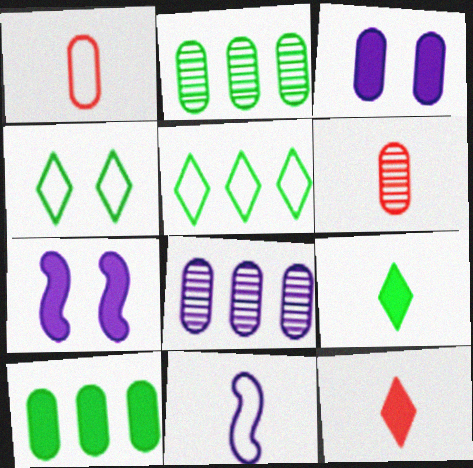[[1, 2, 3], 
[5, 6, 7], 
[6, 9, 11], 
[7, 10, 12]]